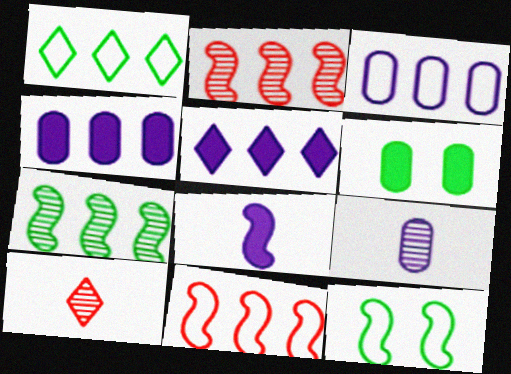[[1, 2, 4], 
[1, 3, 11], 
[2, 8, 12], 
[4, 10, 12]]